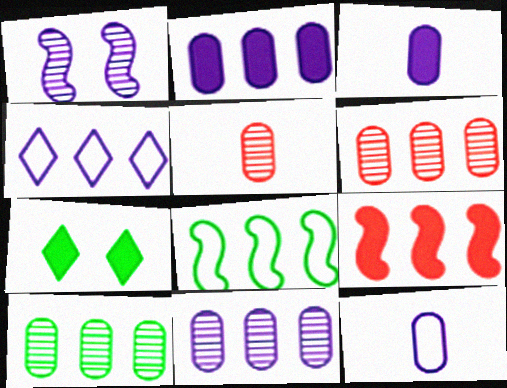[[1, 3, 4], 
[3, 7, 9], 
[4, 9, 10], 
[6, 10, 11]]